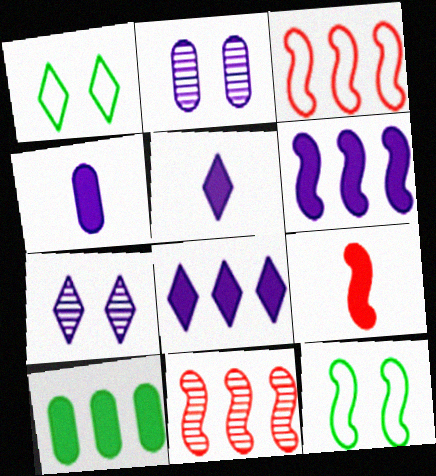[[1, 4, 11]]